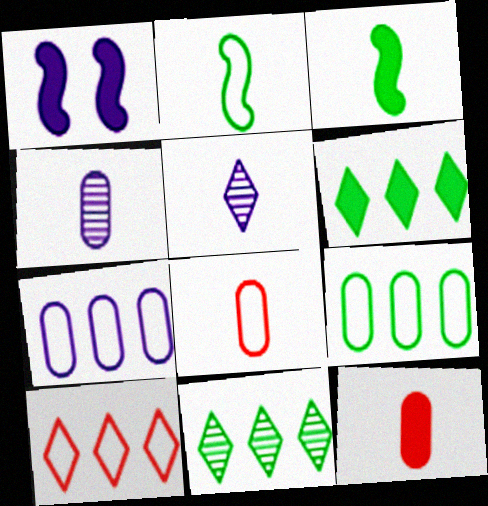[[1, 5, 7], 
[1, 6, 12], 
[1, 8, 11], 
[2, 5, 12], 
[3, 5, 8]]